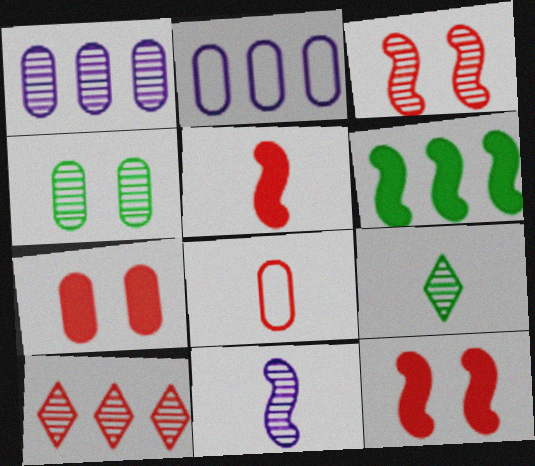[[1, 3, 9], 
[2, 6, 10], 
[2, 9, 12], 
[4, 10, 11], 
[8, 10, 12]]